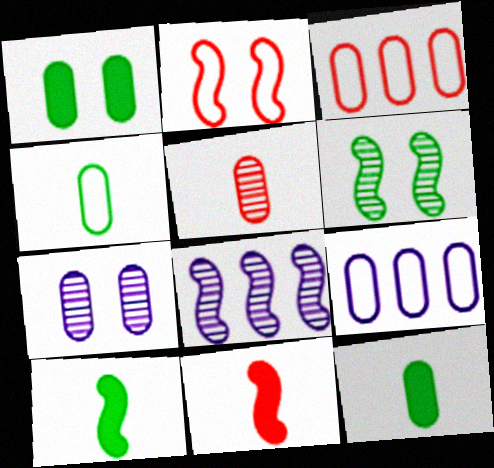[[1, 5, 9], 
[2, 8, 10], 
[3, 7, 12]]